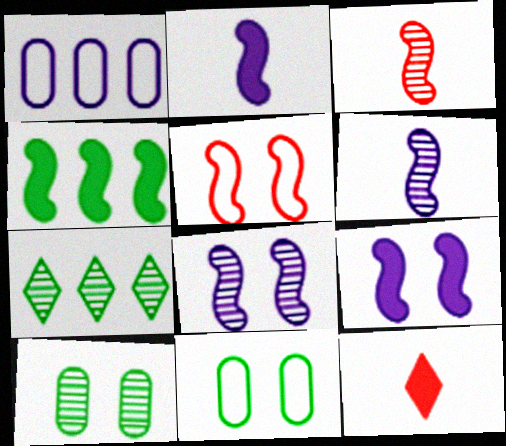[[4, 5, 6]]